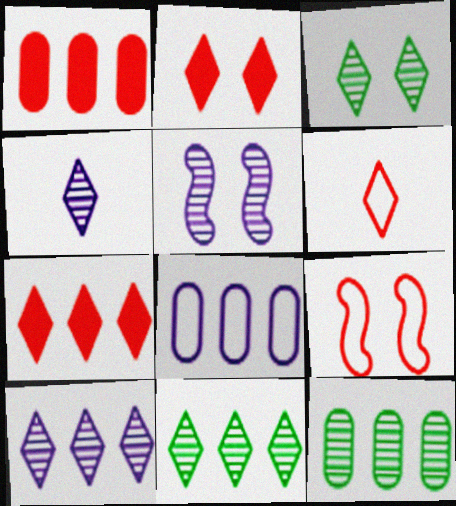[[1, 8, 12]]